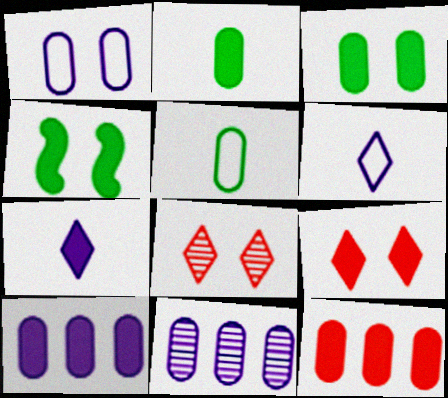[[1, 4, 8], 
[4, 7, 12]]